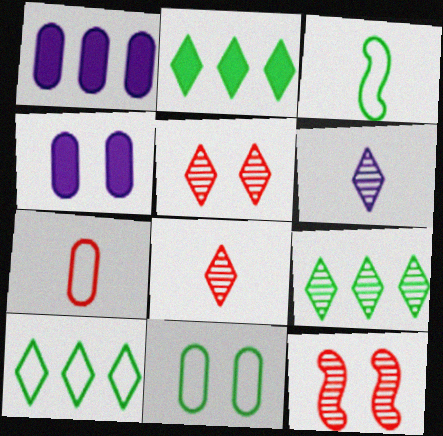[[1, 3, 5], 
[2, 9, 10], 
[3, 10, 11], 
[5, 6, 9]]